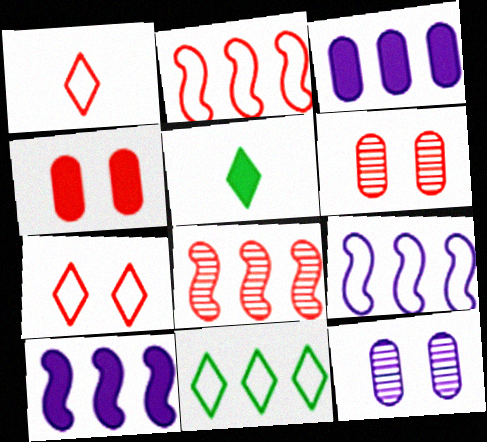[[1, 4, 8], 
[2, 5, 12], 
[3, 8, 11], 
[4, 5, 10], 
[5, 6, 9]]